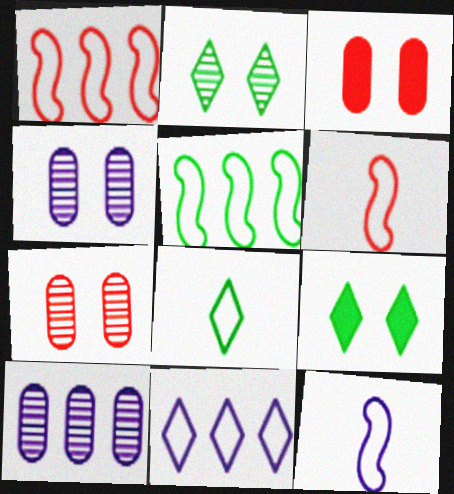[[6, 9, 10]]